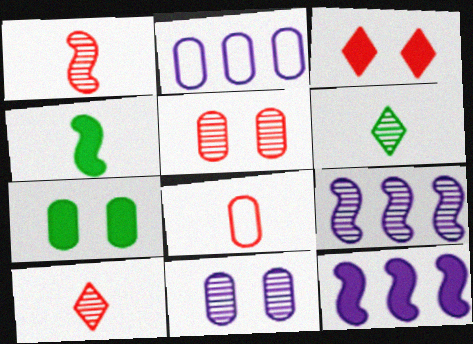[[5, 6, 9]]